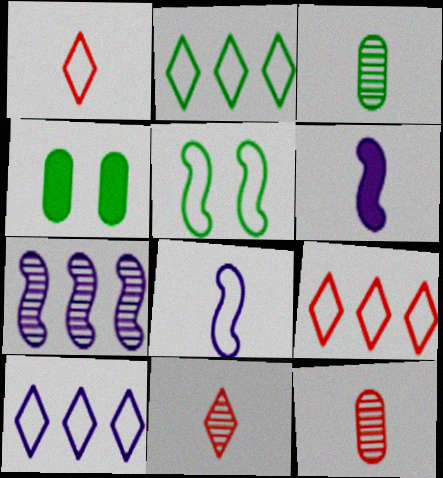[[1, 3, 6], 
[1, 4, 7], 
[2, 9, 10]]